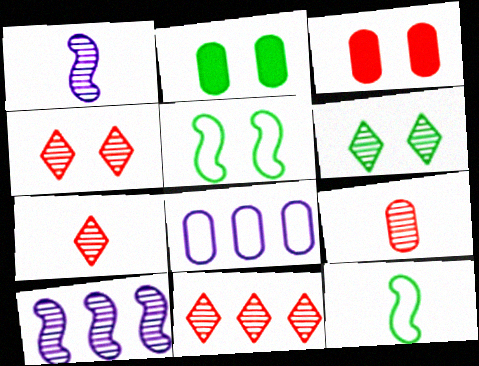[[2, 5, 6], 
[2, 8, 9], 
[4, 7, 11], 
[6, 9, 10]]